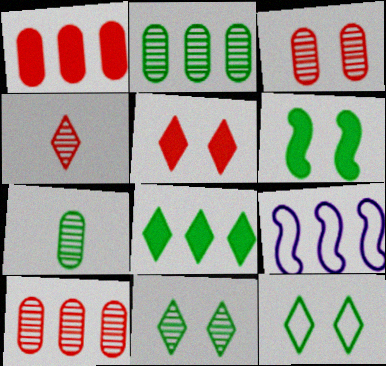[[5, 7, 9], 
[8, 9, 10]]